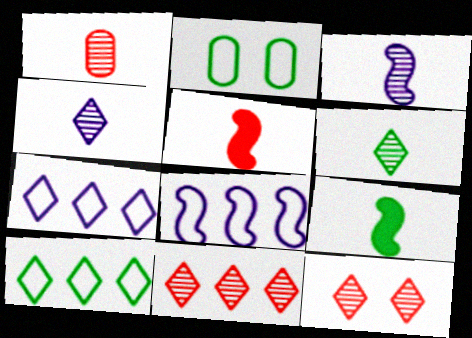[[1, 3, 6]]